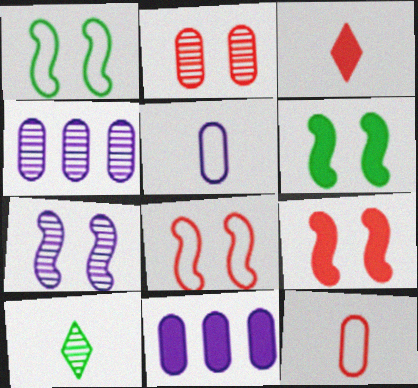[[1, 3, 4], 
[1, 7, 9], 
[3, 6, 11], 
[6, 7, 8], 
[8, 10, 11]]